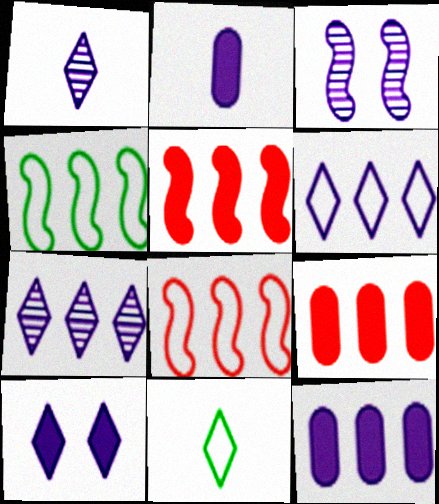[[1, 6, 10], 
[2, 3, 6], 
[3, 9, 11], 
[4, 7, 9]]